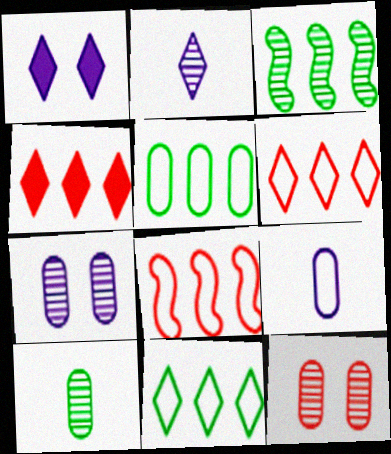[[1, 8, 10], 
[2, 3, 12]]